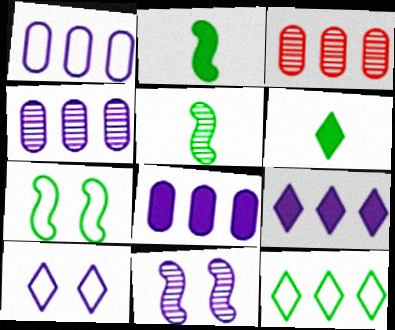[[1, 4, 8], 
[2, 3, 10]]